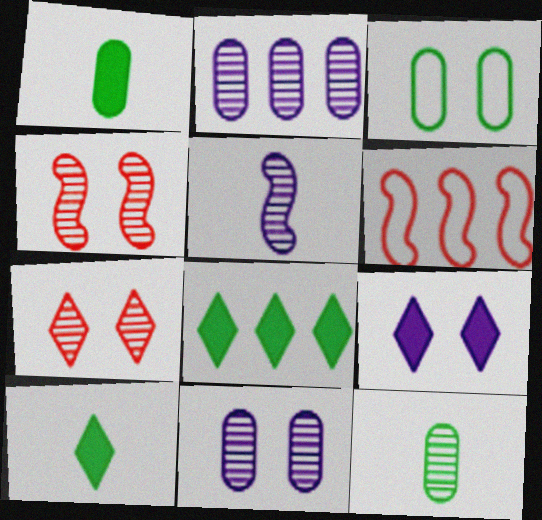[[2, 6, 8], 
[3, 4, 9], 
[6, 9, 12], 
[6, 10, 11]]